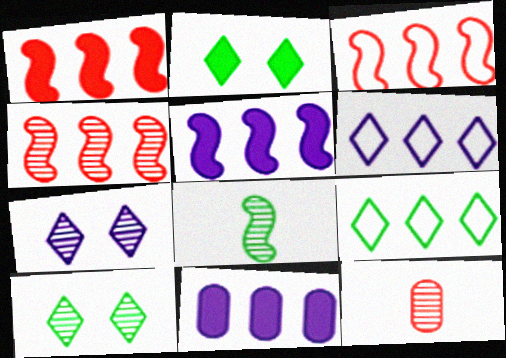[[1, 3, 4], 
[4, 9, 11]]